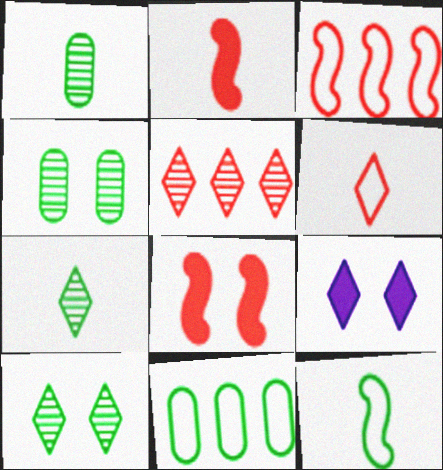[[1, 3, 9]]